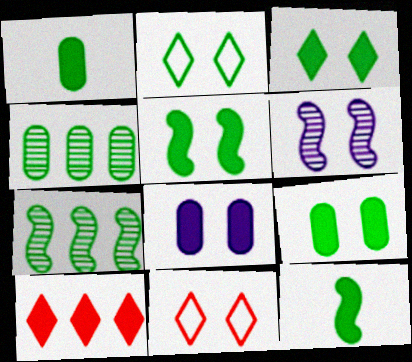[[1, 2, 7], 
[2, 4, 12], 
[3, 5, 9], 
[6, 9, 11], 
[8, 10, 12]]